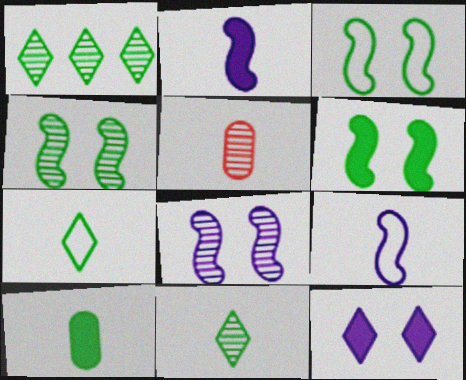[[1, 3, 10], 
[1, 5, 8], 
[2, 5, 7], 
[3, 4, 6]]